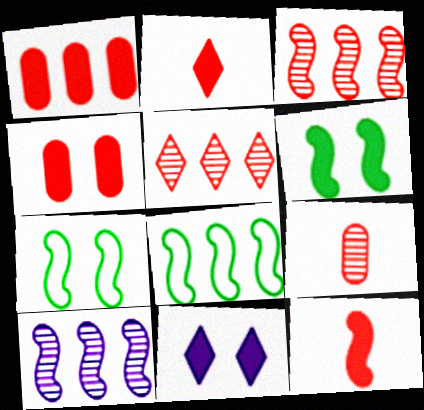[[4, 6, 11], 
[7, 10, 12], 
[8, 9, 11]]